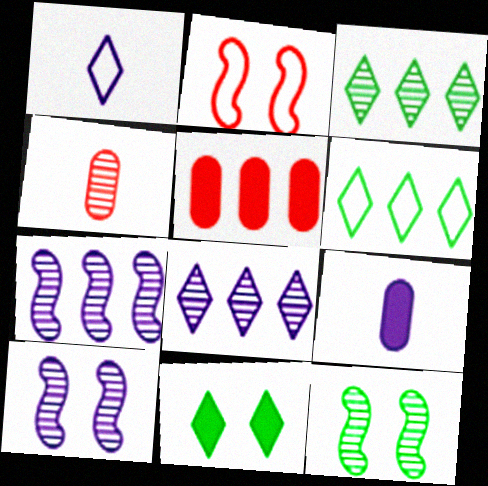[[1, 5, 12], 
[2, 3, 9], 
[3, 4, 10], 
[4, 8, 12], 
[5, 6, 7]]